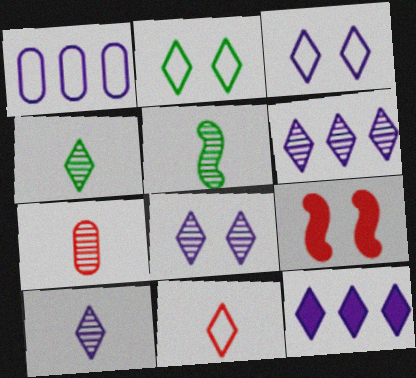[[1, 4, 9], 
[3, 10, 12], 
[5, 7, 10], 
[6, 8, 10]]